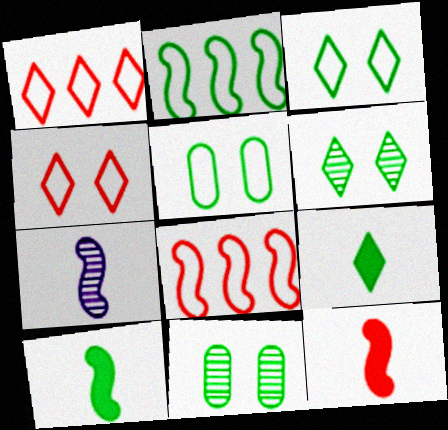[[2, 9, 11]]